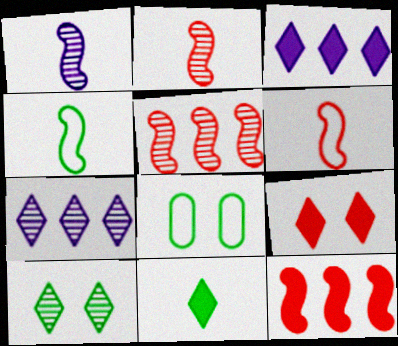[[2, 3, 8], 
[3, 9, 11]]